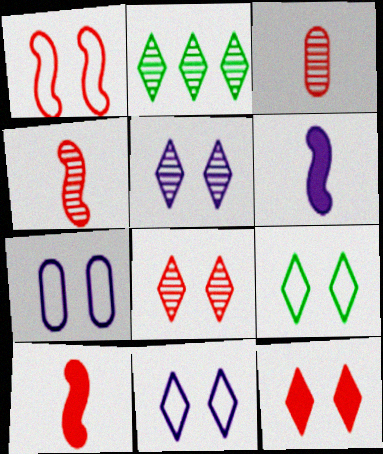[[1, 7, 9], 
[2, 7, 10], 
[5, 9, 12]]